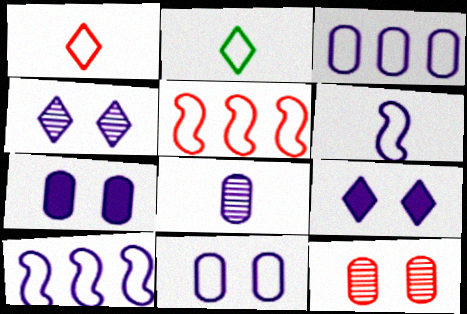[[2, 5, 11], 
[3, 7, 8], 
[8, 9, 10]]